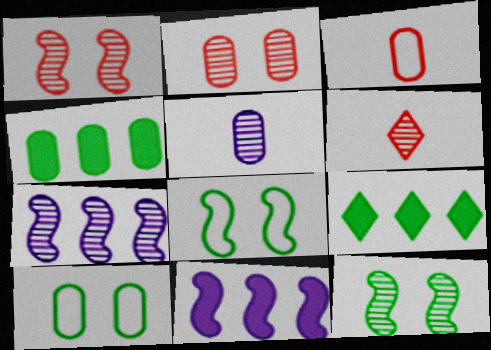[[6, 10, 11]]